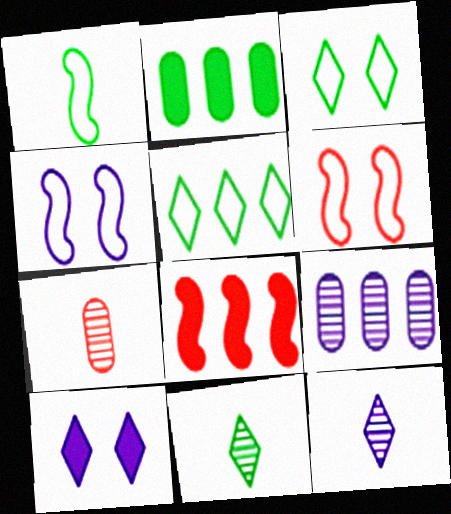[[2, 6, 12], 
[5, 8, 9]]